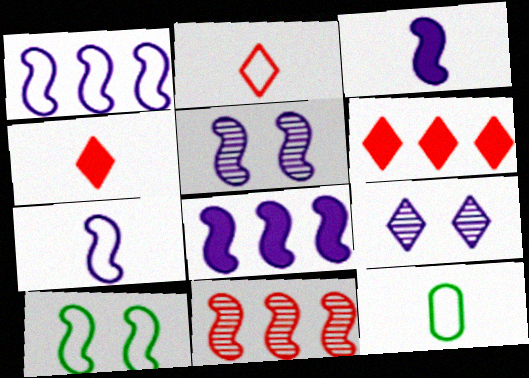[[1, 3, 5], 
[2, 7, 12], 
[3, 10, 11], 
[5, 6, 12], 
[5, 7, 8]]